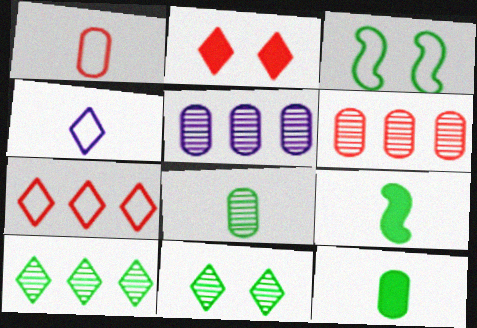[[2, 4, 10], 
[3, 10, 12]]